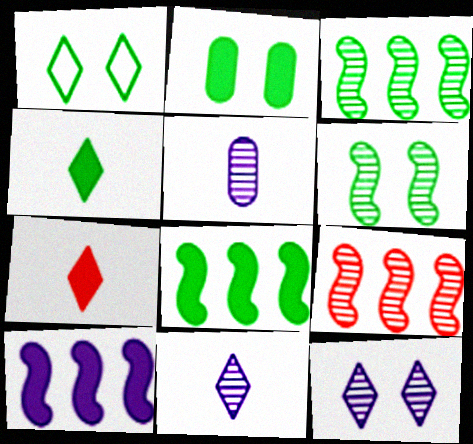[[1, 2, 6], 
[2, 4, 8], 
[2, 7, 10]]